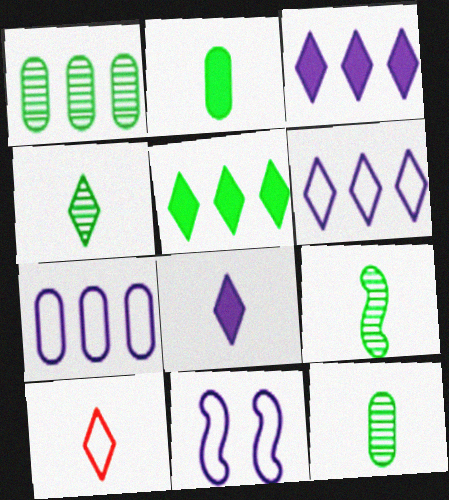[[4, 8, 10], 
[4, 9, 12]]